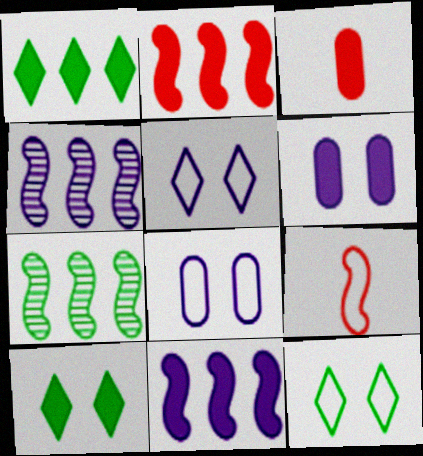[[3, 4, 12], 
[3, 5, 7], 
[3, 10, 11]]